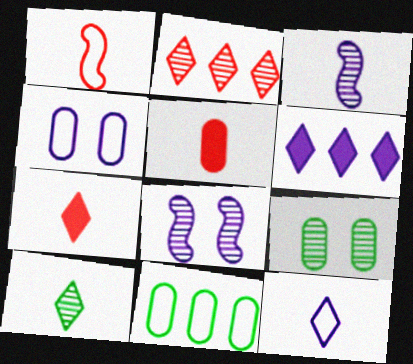[[1, 6, 9], 
[2, 3, 9], 
[3, 4, 6], 
[7, 8, 11], 
[7, 10, 12]]